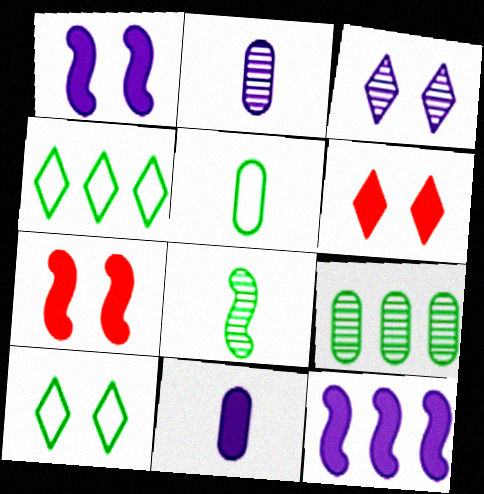[[2, 4, 7], 
[3, 6, 10]]